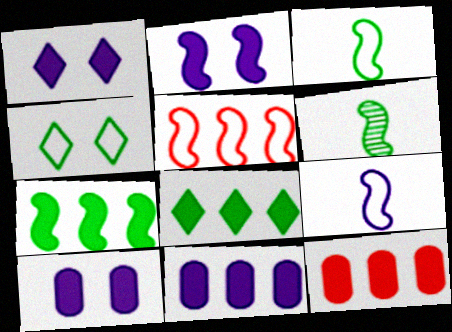[[1, 2, 10], 
[2, 5, 6]]